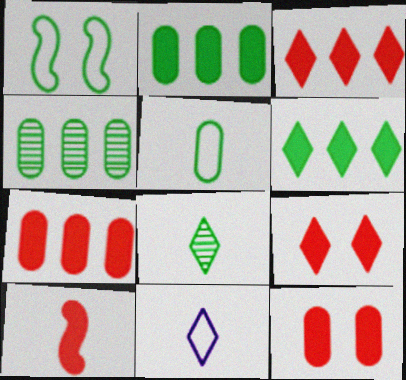[[1, 2, 8], 
[3, 10, 12], 
[7, 9, 10]]